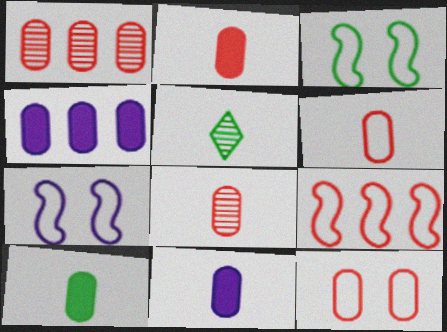[[1, 2, 12], 
[2, 6, 8], 
[2, 10, 11]]